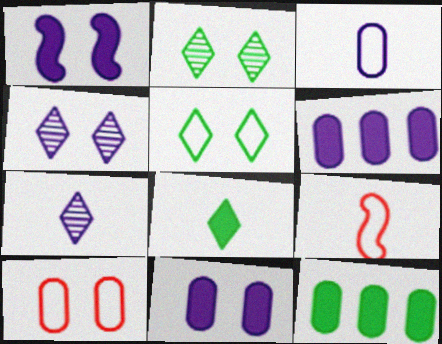[[1, 2, 10], 
[2, 6, 9], 
[4, 9, 12]]